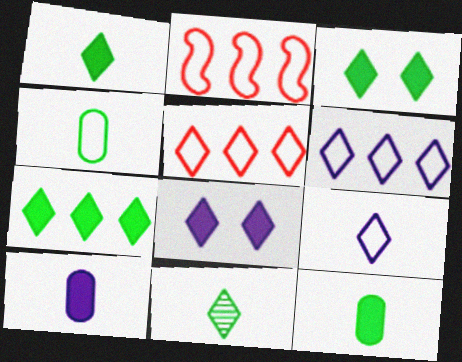[[1, 3, 7], 
[5, 8, 11]]